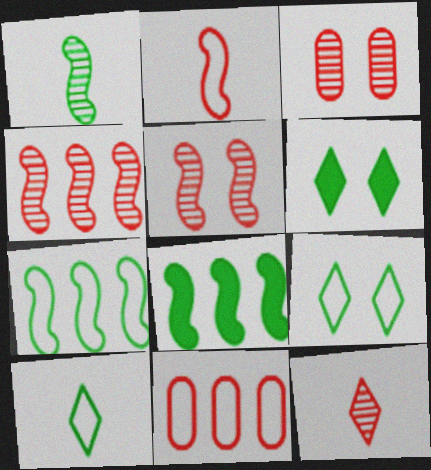[[3, 4, 12]]